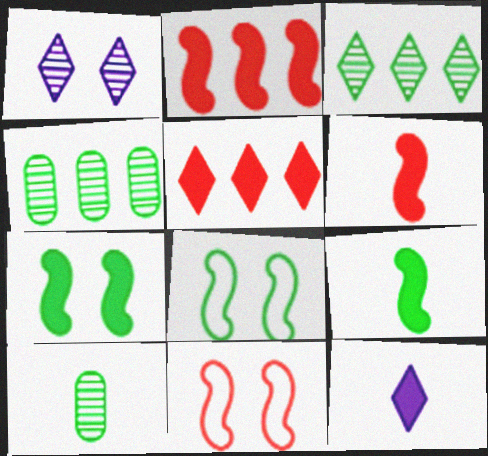[[4, 11, 12]]